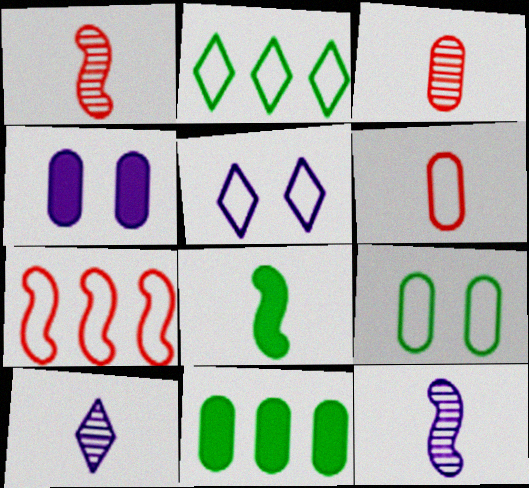[[1, 2, 4], 
[1, 5, 11], 
[6, 8, 10]]